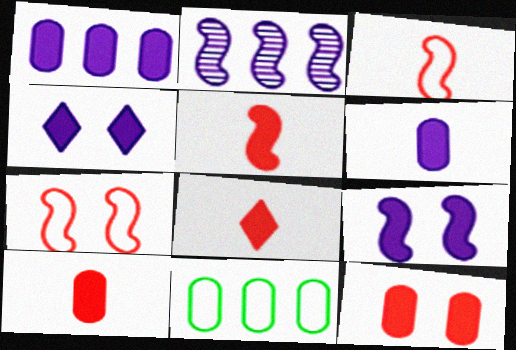[[5, 8, 10]]